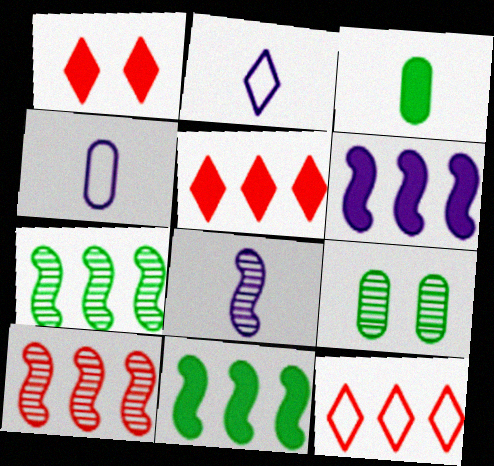[[1, 3, 6], 
[1, 4, 7]]